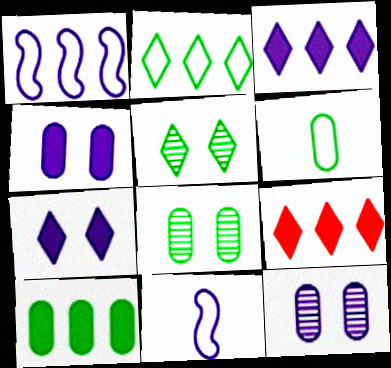[[3, 11, 12], 
[6, 8, 10], 
[8, 9, 11]]